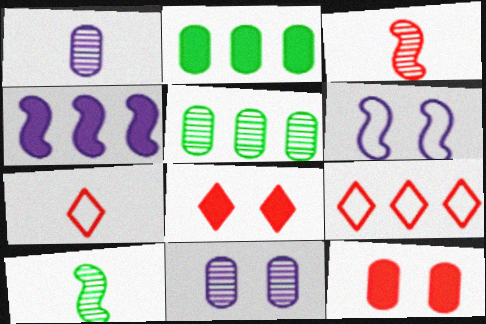[[3, 9, 12], 
[4, 5, 9]]